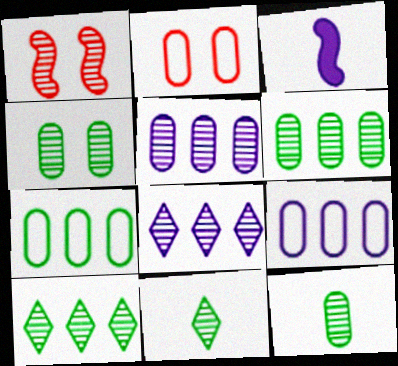[[1, 5, 11], 
[1, 8, 12], 
[2, 3, 10], 
[4, 6, 12]]